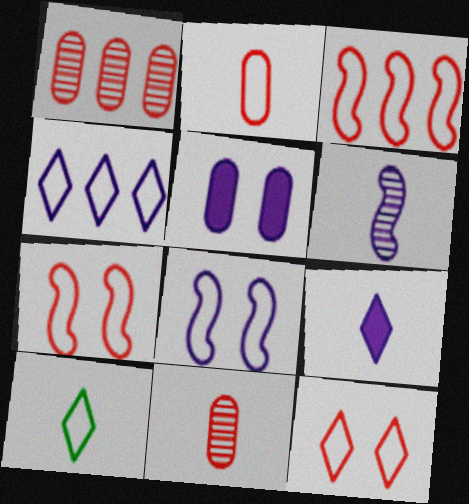[[2, 3, 12], 
[4, 5, 6], 
[4, 10, 12]]